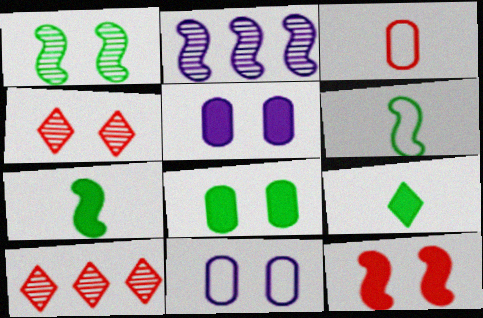[[2, 6, 12], 
[3, 10, 12], 
[5, 6, 10], 
[7, 10, 11]]